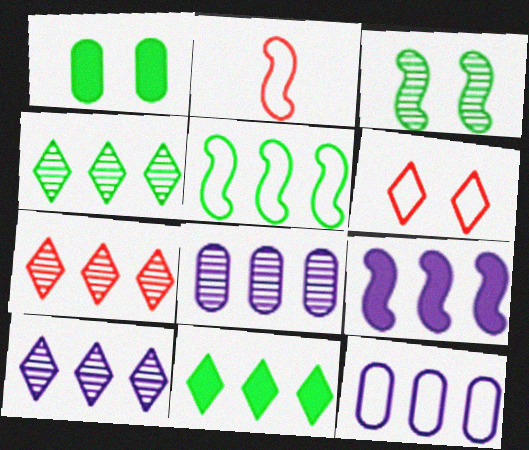[[1, 2, 10], 
[2, 3, 9], 
[4, 7, 10], 
[9, 10, 12]]